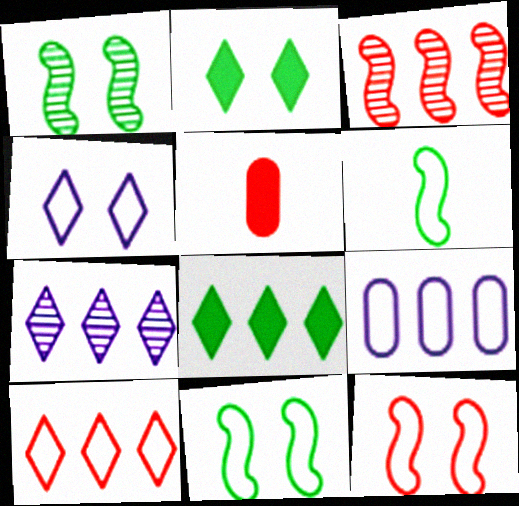[[3, 8, 9], 
[5, 7, 11], 
[7, 8, 10]]